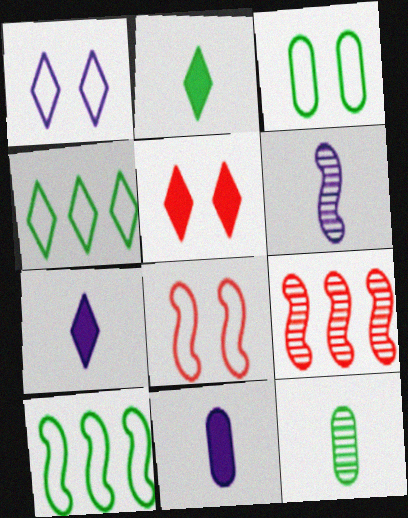[[1, 3, 8], 
[3, 7, 9]]